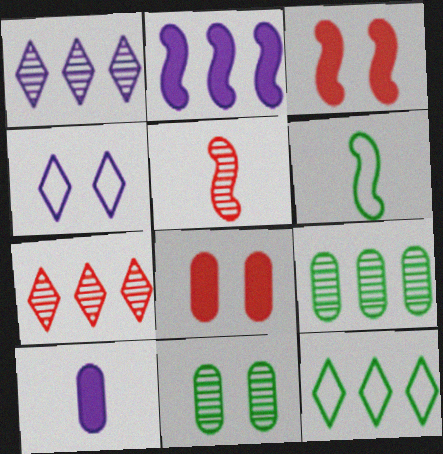[[1, 5, 11], 
[1, 6, 8], 
[3, 4, 11]]